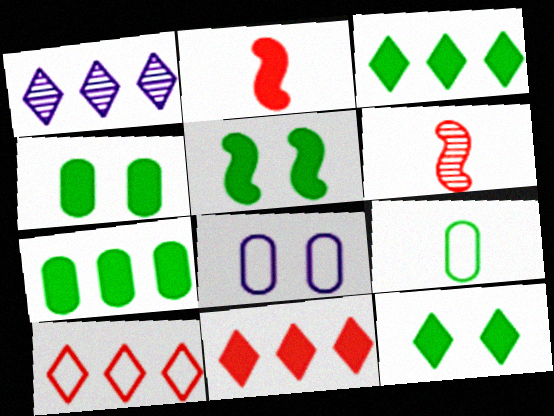[[1, 3, 10], 
[3, 6, 8], 
[4, 5, 12]]